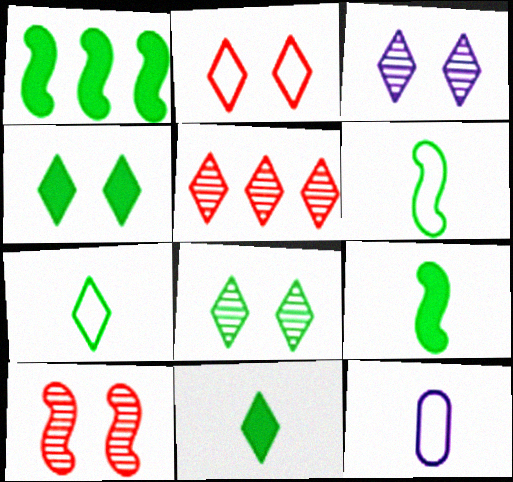[[2, 3, 4]]